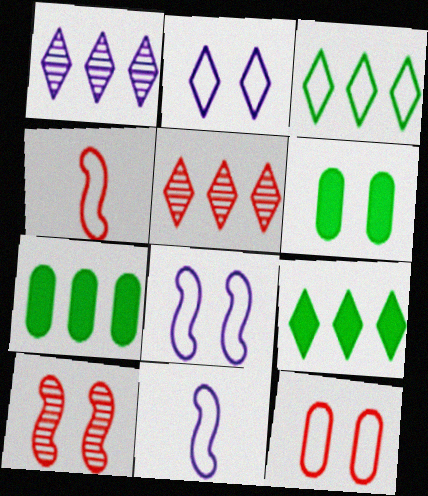[[1, 4, 6], 
[2, 6, 10], 
[3, 11, 12], 
[5, 6, 11]]